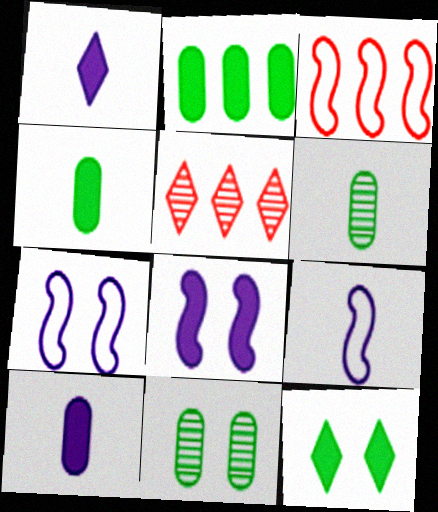[[1, 3, 11], 
[4, 5, 7]]